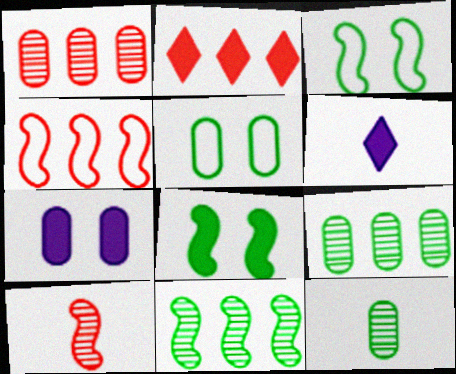[[1, 2, 4], 
[1, 3, 6]]